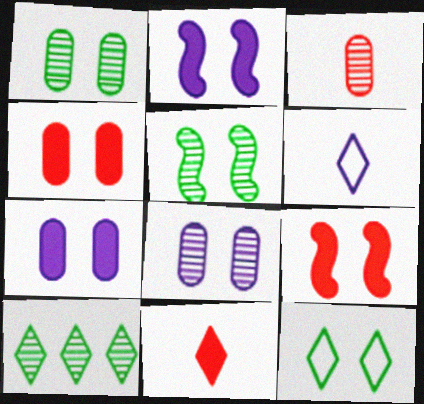[[8, 9, 12]]